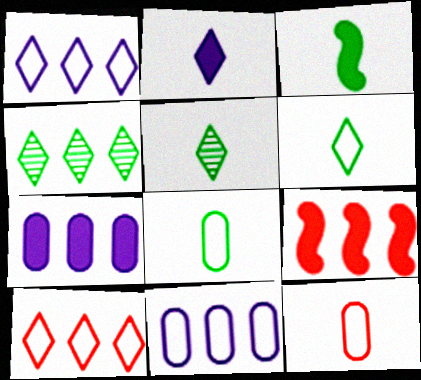[[3, 5, 8], 
[4, 9, 11]]